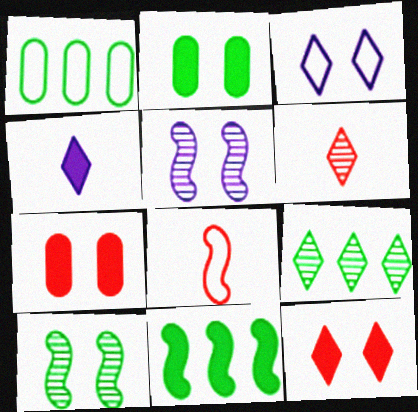[[1, 3, 8], 
[1, 9, 11], 
[3, 7, 10], 
[4, 7, 11], 
[5, 8, 11]]